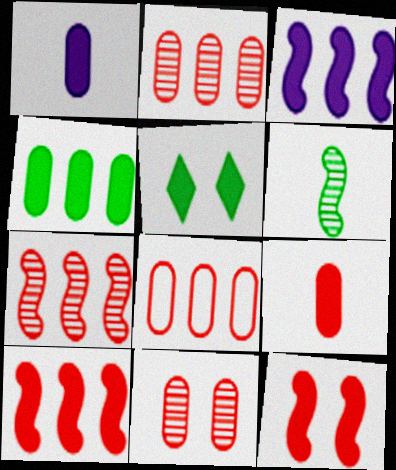[[1, 5, 10], 
[3, 5, 9], 
[8, 9, 11]]